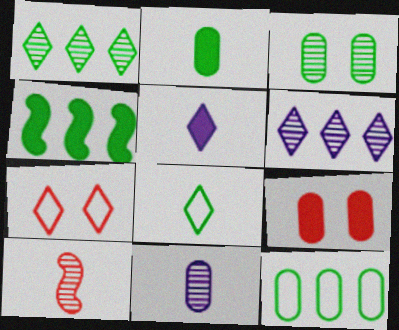[[1, 4, 12], 
[1, 5, 7], 
[2, 3, 12], 
[3, 4, 8], 
[3, 6, 10], 
[4, 5, 9], 
[4, 7, 11], 
[9, 11, 12]]